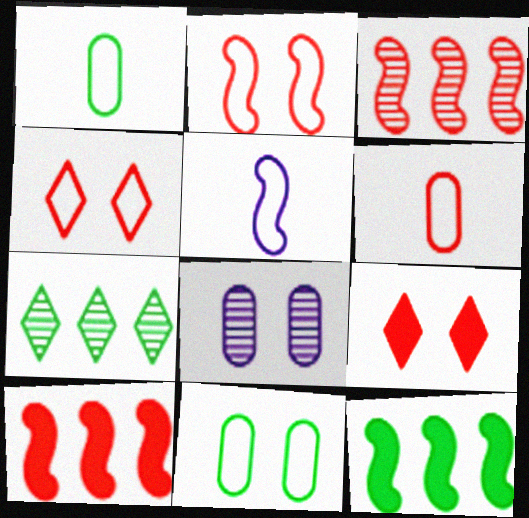[[3, 6, 9]]